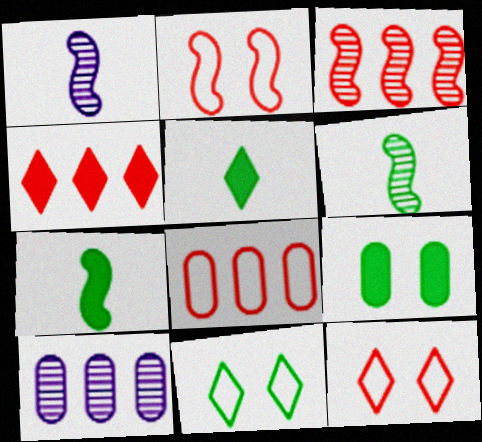[[2, 5, 10], 
[3, 4, 8], 
[7, 10, 12]]